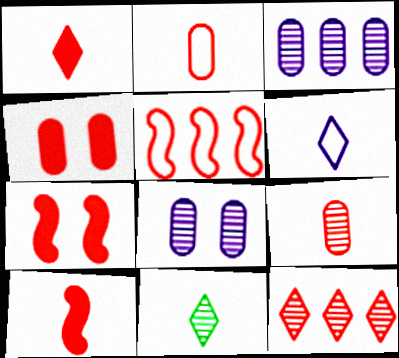[[1, 6, 11], 
[2, 7, 12]]